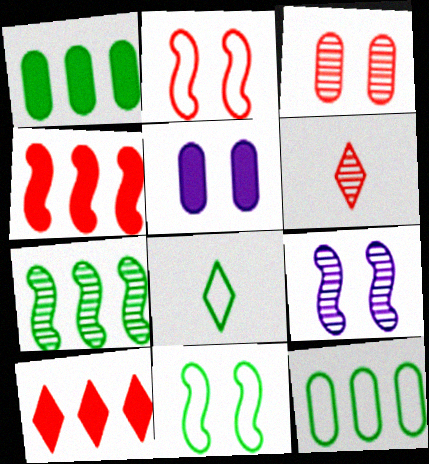[[8, 11, 12]]